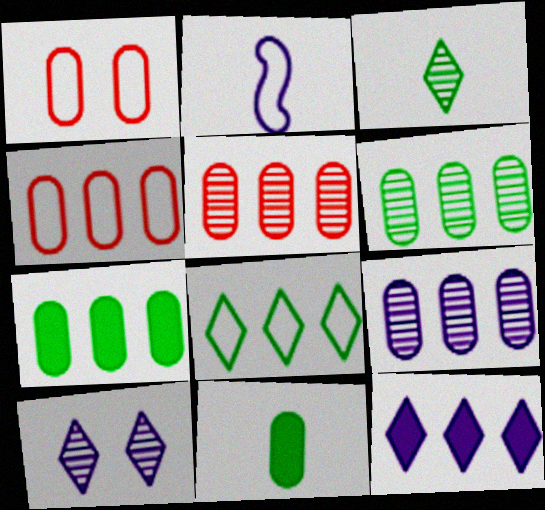[[1, 2, 8], 
[1, 9, 11], 
[4, 7, 9], 
[5, 6, 9]]